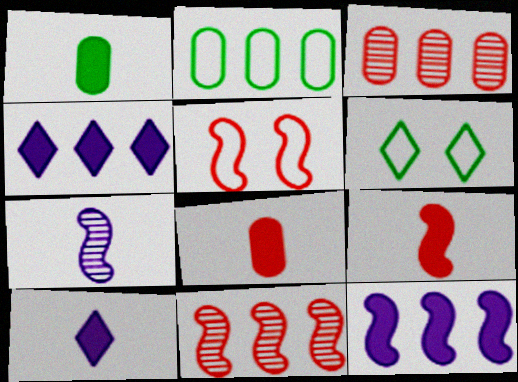[[1, 9, 10], 
[2, 4, 11], 
[5, 9, 11]]